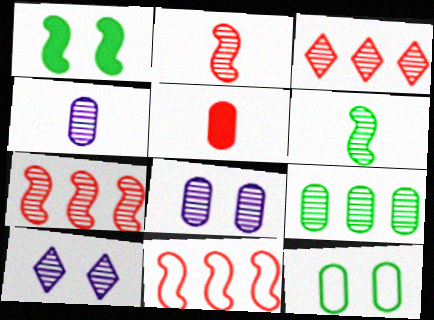[[2, 9, 10], 
[3, 6, 8]]